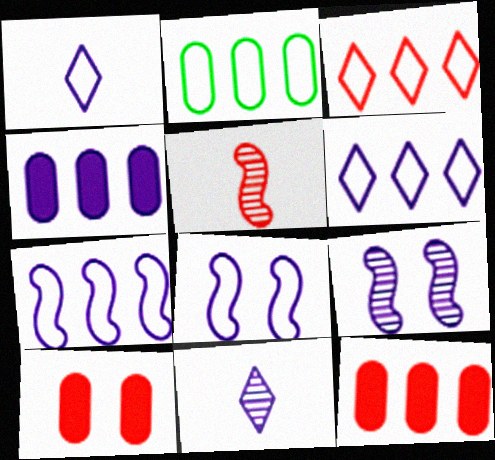[[1, 4, 9], 
[2, 3, 7], 
[3, 5, 10], 
[4, 8, 11]]